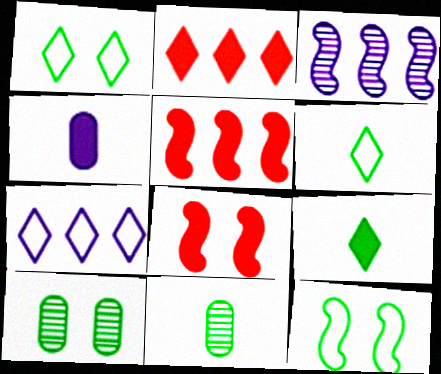[[7, 8, 11]]